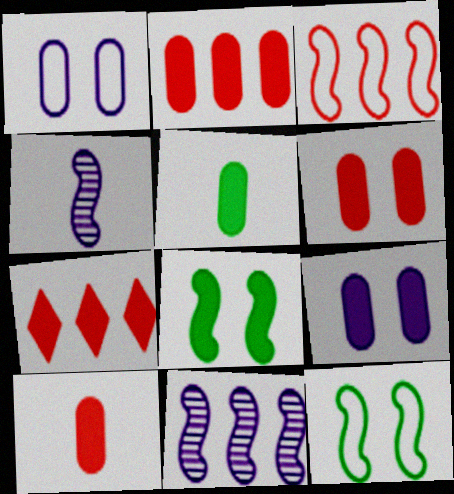[[2, 5, 9], 
[2, 6, 10], 
[3, 4, 8]]